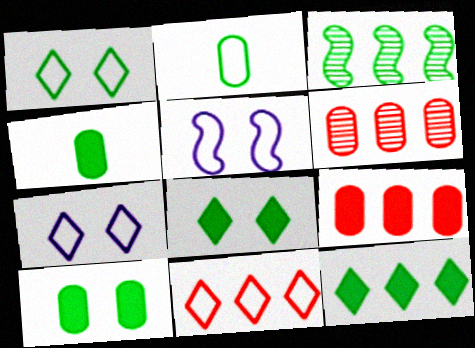[[1, 3, 4], 
[2, 3, 8], 
[2, 5, 11]]